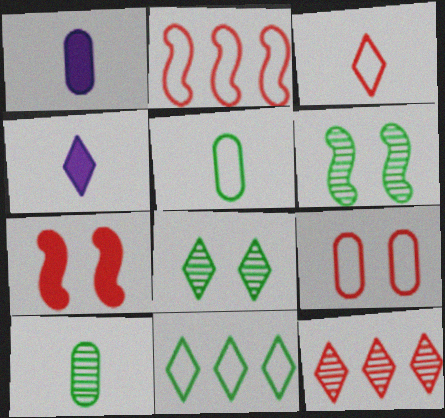[[1, 2, 8], 
[2, 3, 9]]